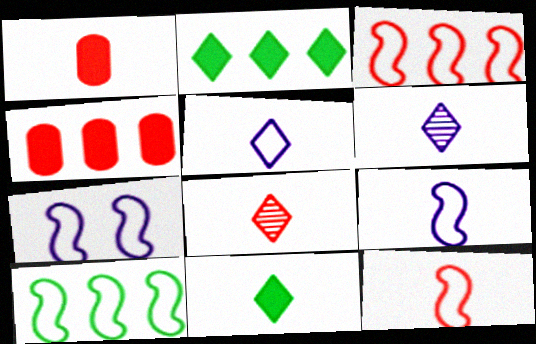[[1, 8, 12], 
[5, 8, 11], 
[7, 10, 12]]